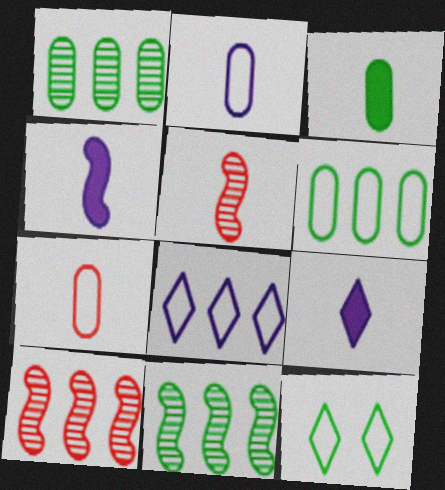[[3, 11, 12]]